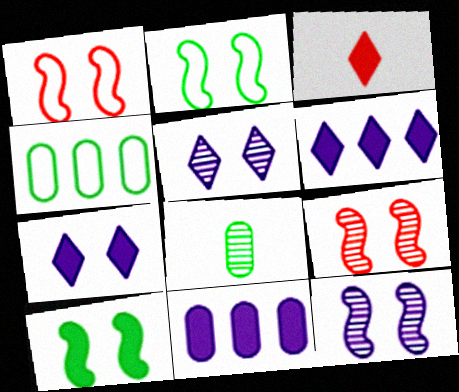[[1, 6, 8], 
[1, 10, 12], 
[3, 4, 12], 
[3, 10, 11]]